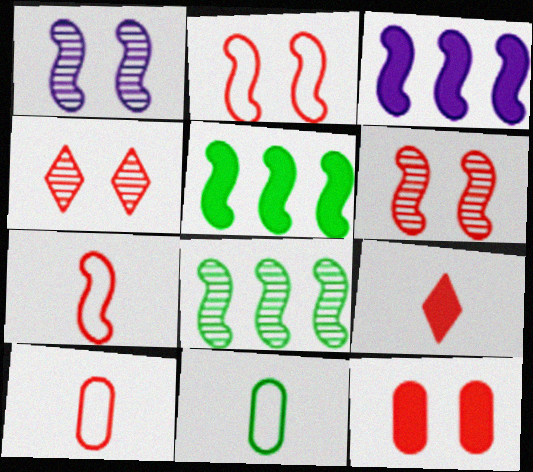[[1, 5, 7], 
[2, 4, 12], 
[3, 4, 11]]